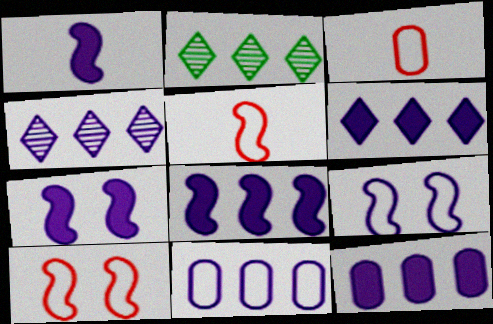[[1, 7, 8], 
[2, 3, 7], 
[4, 8, 11], 
[6, 8, 12]]